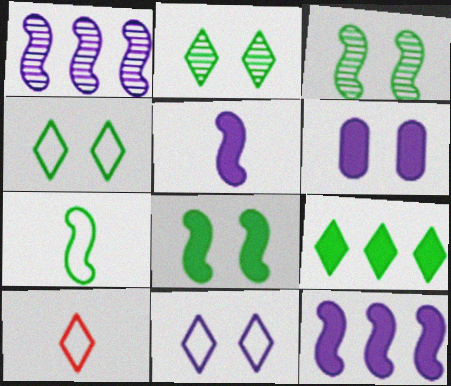[]